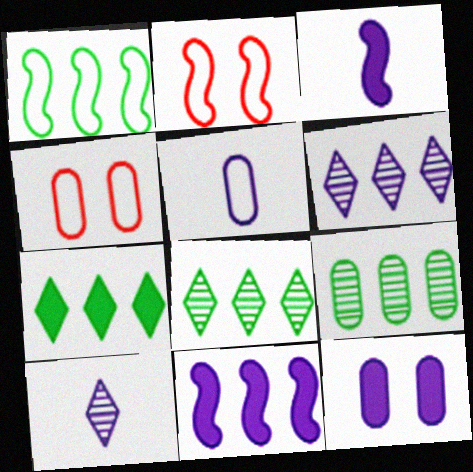[[1, 7, 9], 
[3, 4, 8], 
[3, 5, 10]]